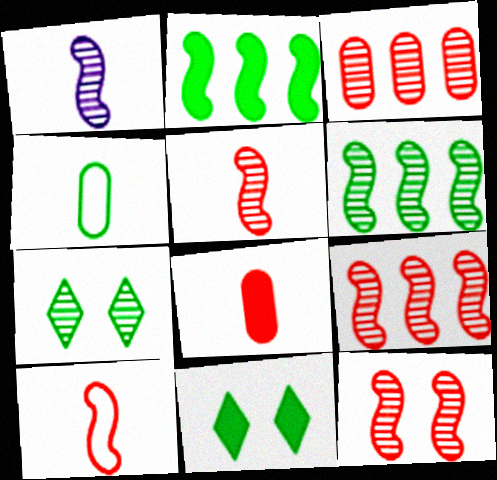[[1, 3, 7], 
[1, 6, 12], 
[2, 4, 7], 
[4, 6, 11], 
[5, 9, 12]]